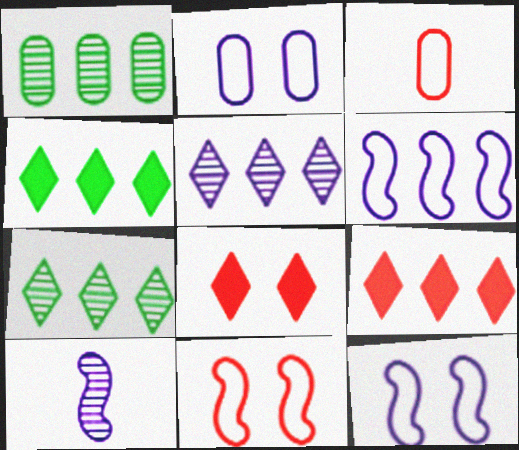[[1, 6, 9]]